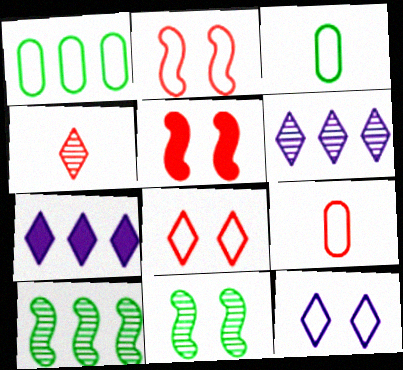[[3, 5, 6], 
[7, 9, 11]]